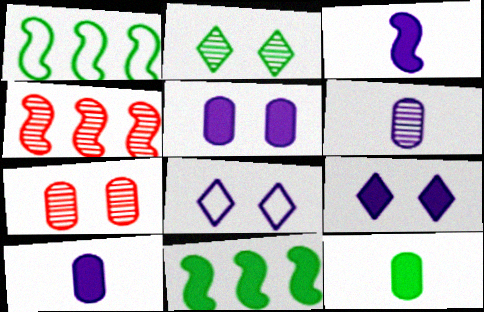[[1, 2, 12], 
[2, 4, 6], 
[4, 8, 12]]